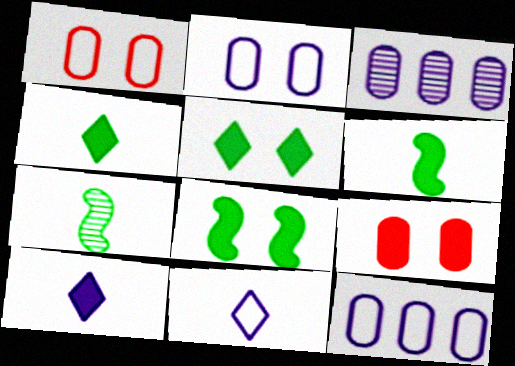[]